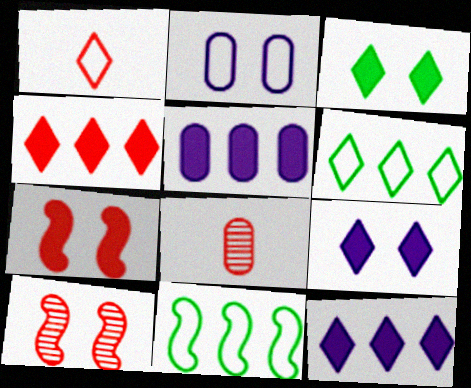[[1, 2, 11], 
[2, 3, 10], 
[8, 9, 11]]